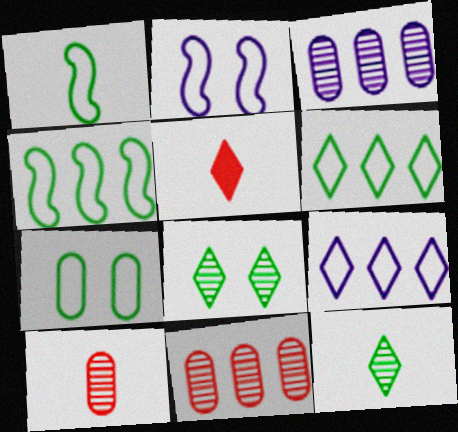[[1, 6, 7], 
[5, 8, 9]]